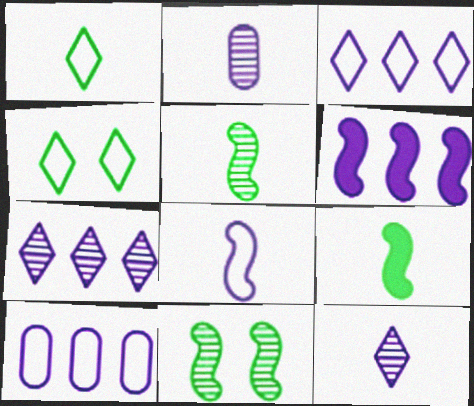[[6, 7, 10]]